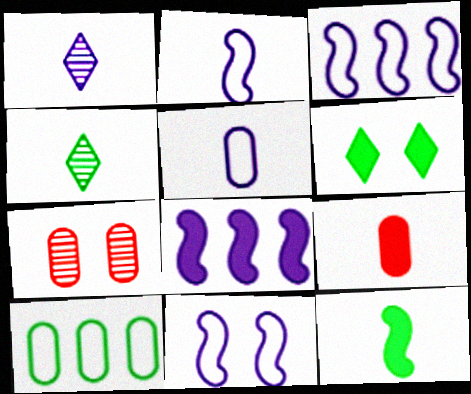[[2, 3, 11], 
[2, 4, 9], 
[6, 7, 11], 
[6, 8, 9]]